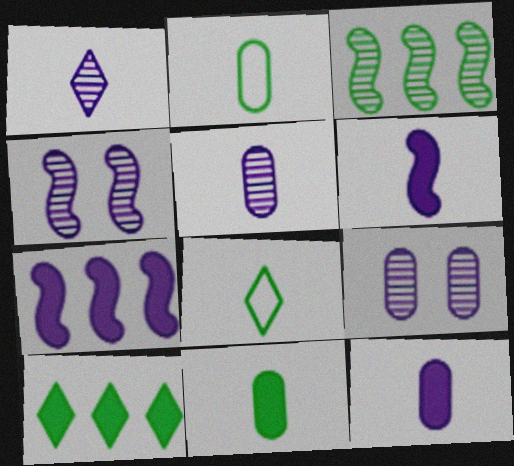[]